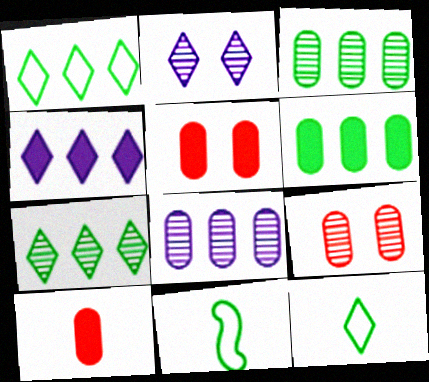[[4, 9, 11]]